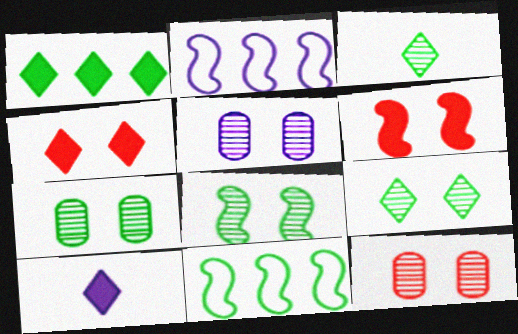[[1, 4, 10], 
[2, 5, 10], 
[5, 7, 12], 
[7, 8, 9], 
[10, 11, 12]]